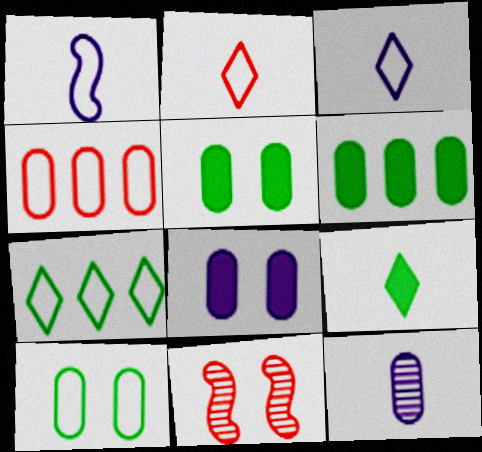[[3, 6, 11], 
[4, 5, 12]]